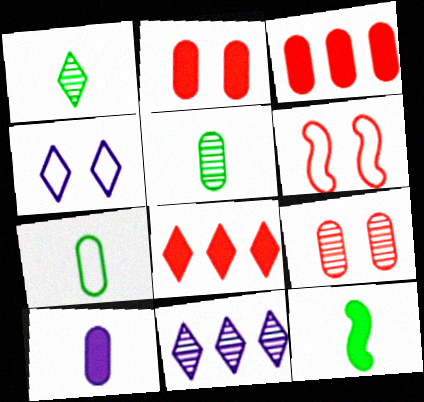[[1, 4, 8], 
[1, 7, 12]]